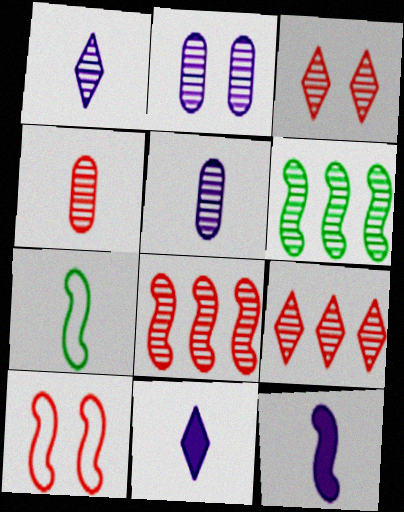[[3, 4, 8], 
[3, 5, 6], 
[4, 7, 11], 
[6, 10, 12]]